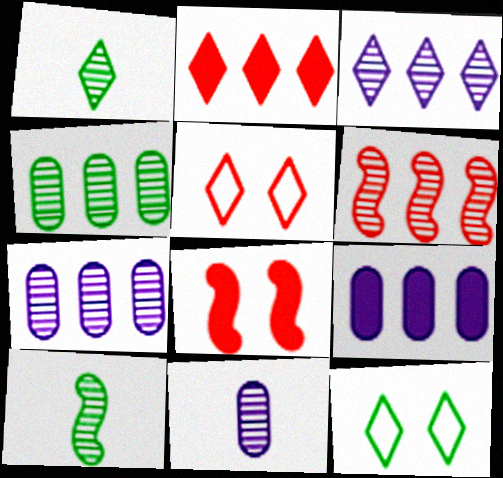[[3, 4, 6], 
[5, 9, 10]]